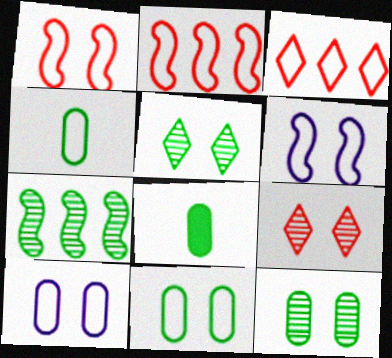[[3, 4, 6]]